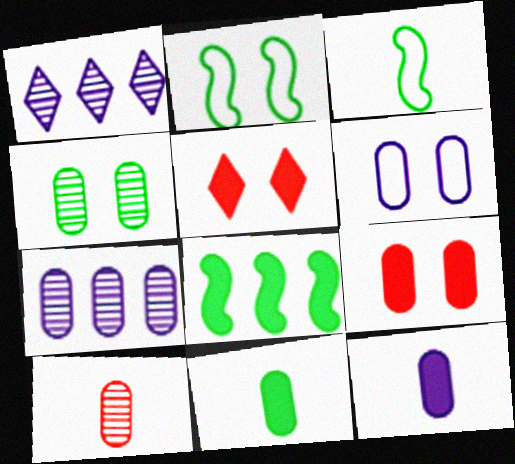[[1, 3, 9], 
[3, 5, 7], 
[4, 6, 9], 
[4, 7, 10], 
[5, 8, 12], 
[6, 7, 12]]